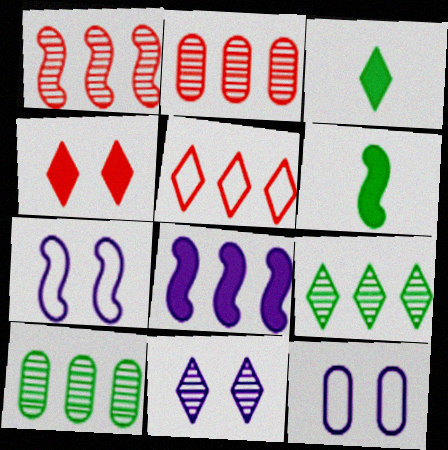[[1, 3, 12], 
[1, 6, 7], 
[2, 3, 7], 
[3, 5, 11], 
[5, 8, 10]]